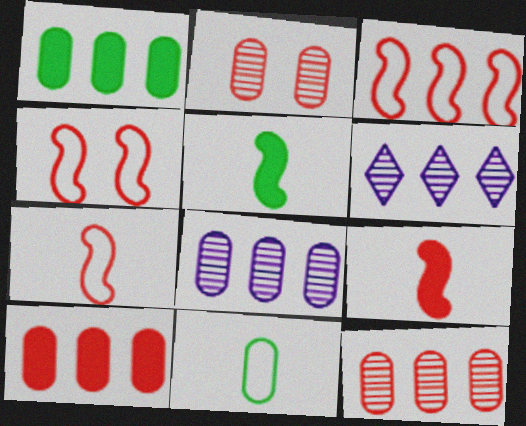[[1, 3, 6], 
[3, 4, 7]]